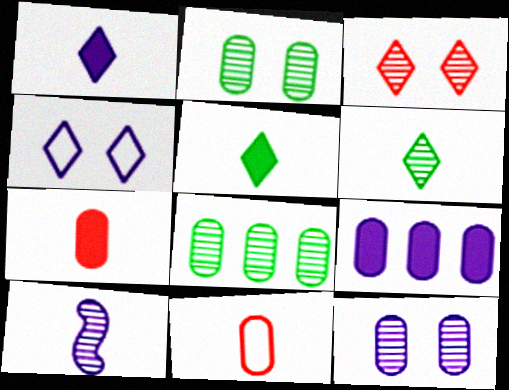[[2, 9, 11], 
[3, 8, 10], 
[4, 9, 10], 
[5, 10, 11]]